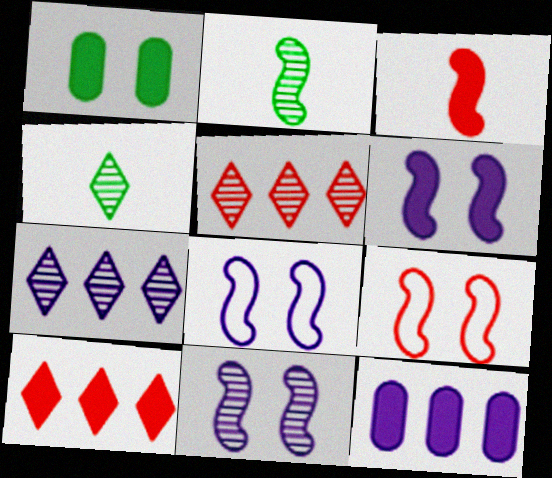[[4, 9, 12], 
[6, 8, 11]]